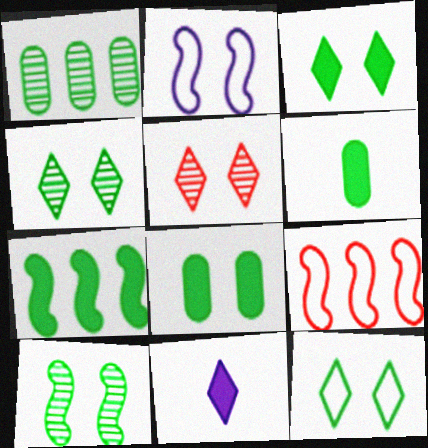[[2, 5, 8], 
[3, 4, 12], 
[3, 6, 7], 
[8, 10, 12]]